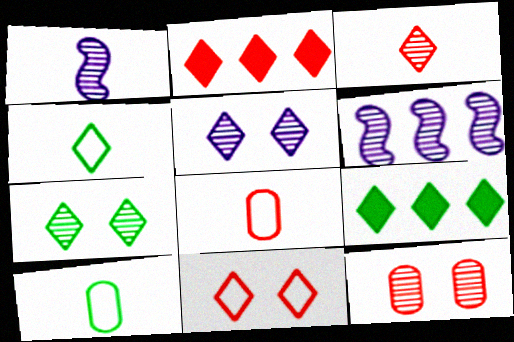[[2, 3, 11], 
[2, 4, 5], 
[4, 7, 9]]